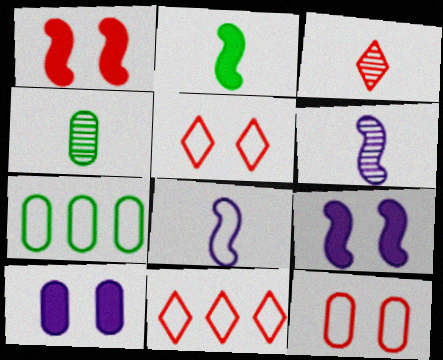[[3, 4, 6], 
[3, 7, 9], 
[4, 9, 11], 
[5, 7, 8]]